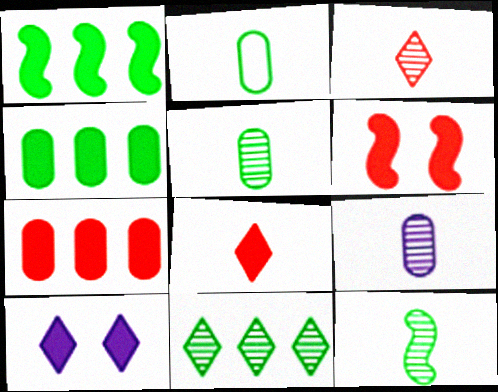[[3, 9, 12], 
[6, 7, 8]]